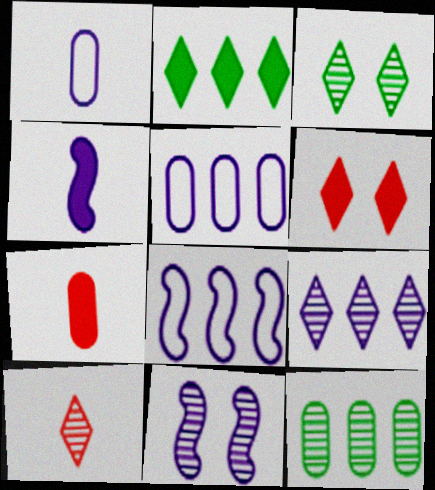[[3, 7, 8], 
[3, 9, 10], 
[4, 8, 11], 
[10, 11, 12]]